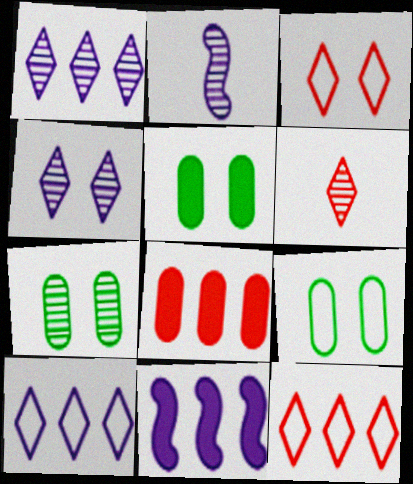[[2, 5, 12], 
[5, 7, 9], 
[6, 9, 11]]